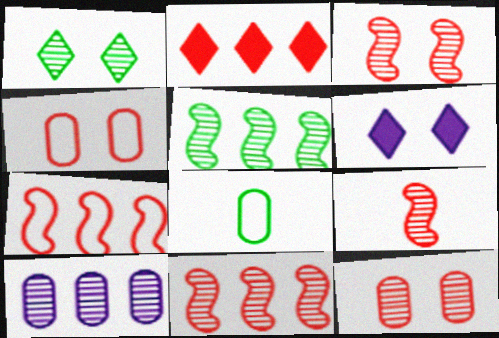[[1, 9, 10], 
[2, 4, 9], 
[3, 9, 11], 
[6, 8, 11]]